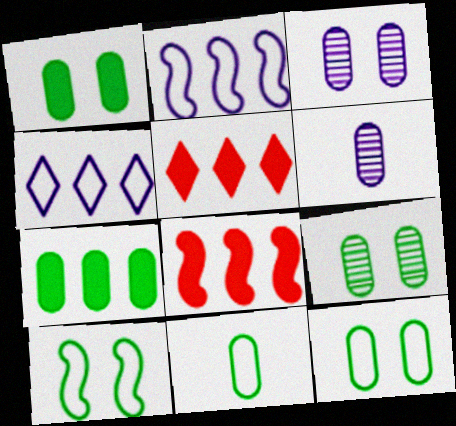[[1, 9, 12], 
[5, 6, 10], 
[7, 9, 11]]